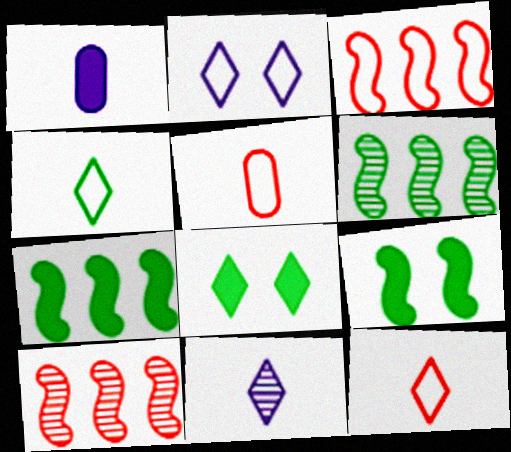[]